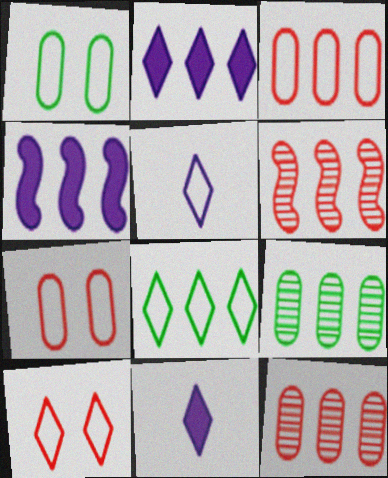[[1, 6, 11], 
[4, 8, 12], 
[5, 8, 10]]